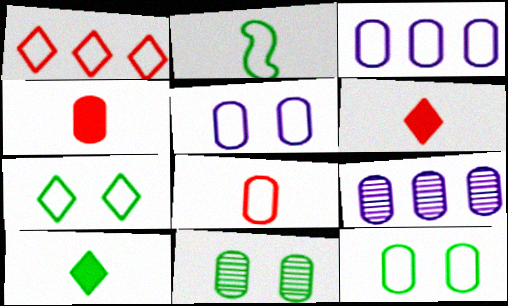[[1, 2, 5], 
[3, 4, 11], 
[3, 8, 12], 
[4, 9, 12]]